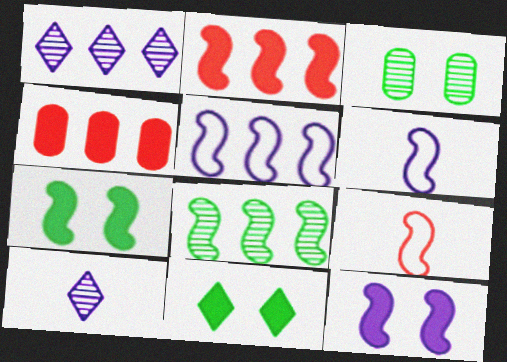[[2, 5, 8], 
[8, 9, 12]]